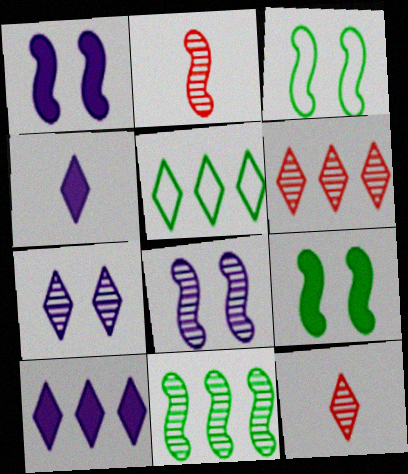[[2, 8, 11], 
[5, 6, 10]]